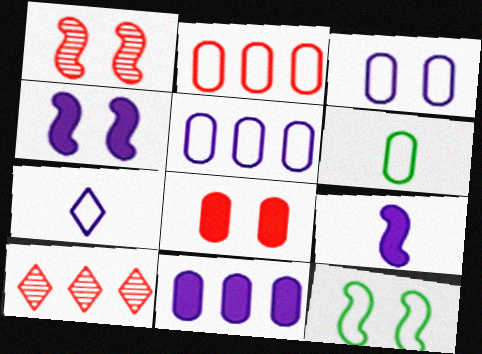[[1, 4, 12], 
[2, 3, 6], 
[2, 7, 12], 
[4, 6, 10]]